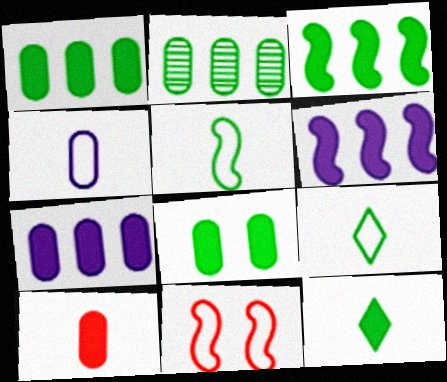[[3, 8, 12], 
[7, 8, 10]]